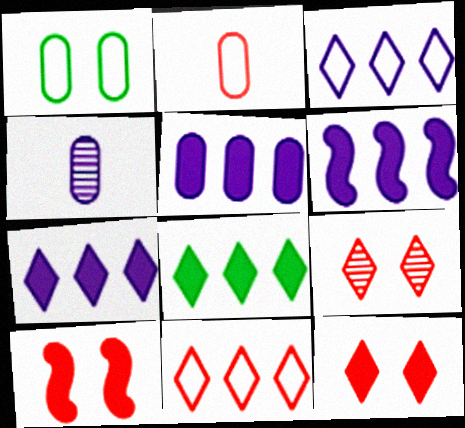[[5, 6, 7]]